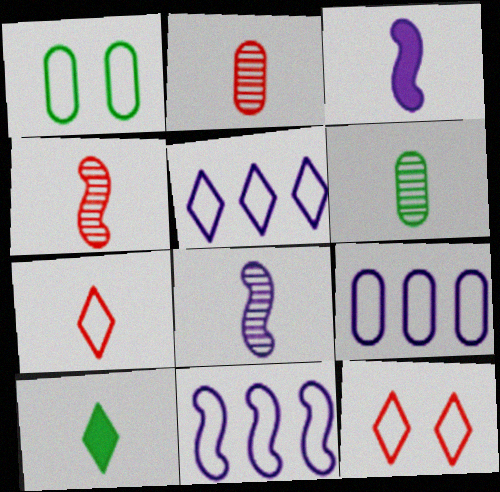[[1, 7, 11], 
[3, 6, 7], 
[5, 9, 11]]